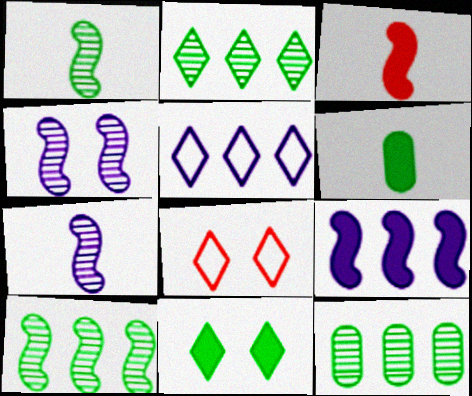[[2, 10, 12]]